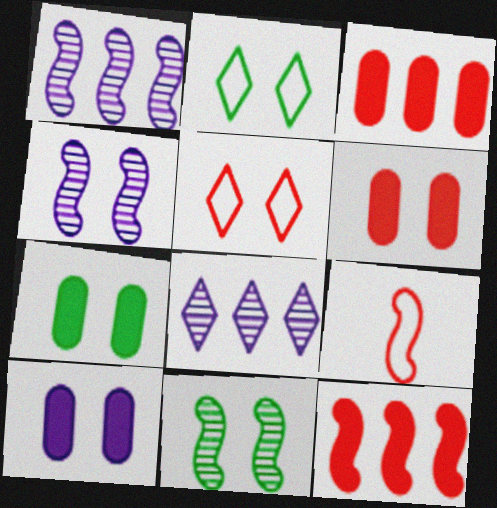[[2, 4, 6], 
[2, 7, 11], 
[4, 5, 7], 
[5, 10, 11], 
[6, 7, 10], 
[7, 8, 9]]